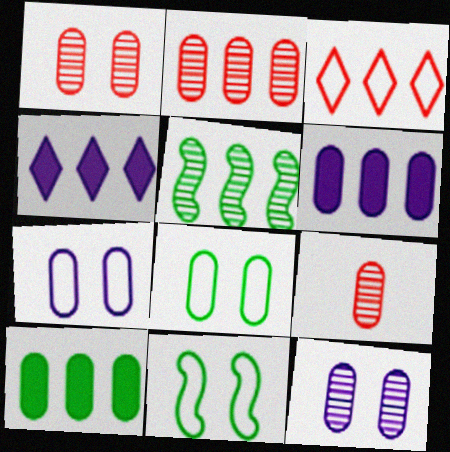[[1, 2, 9], 
[3, 5, 6], 
[4, 9, 11], 
[6, 8, 9], 
[7, 9, 10]]